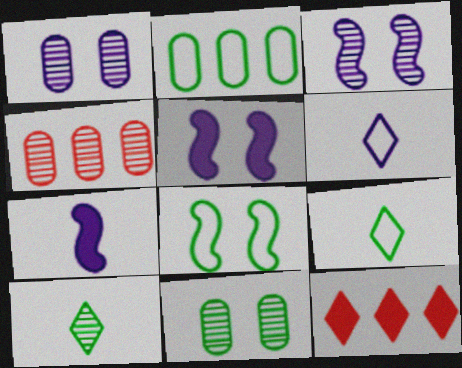[[2, 8, 9], 
[3, 4, 10], 
[4, 5, 9]]